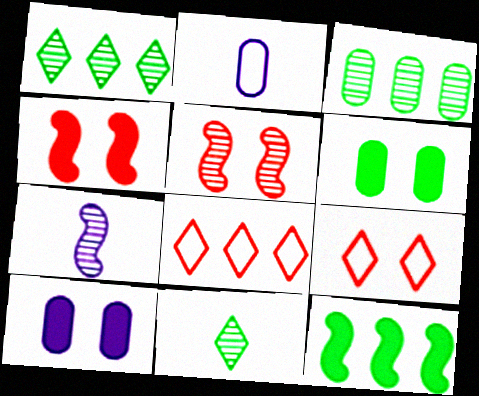[[1, 2, 4], 
[6, 7, 8]]